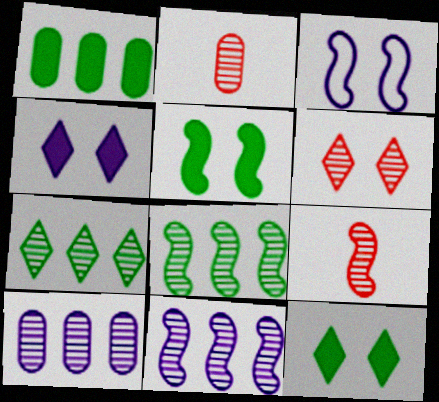[]